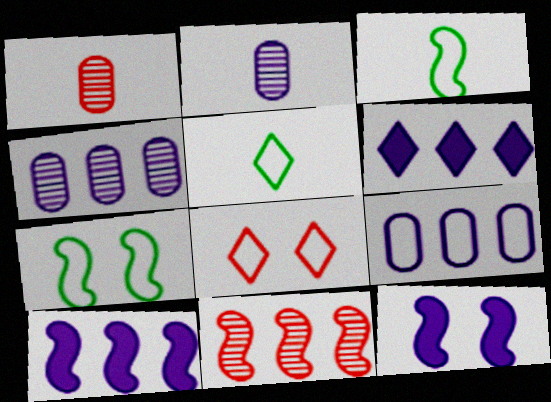[[1, 6, 7], 
[3, 8, 9], 
[3, 11, 12]]